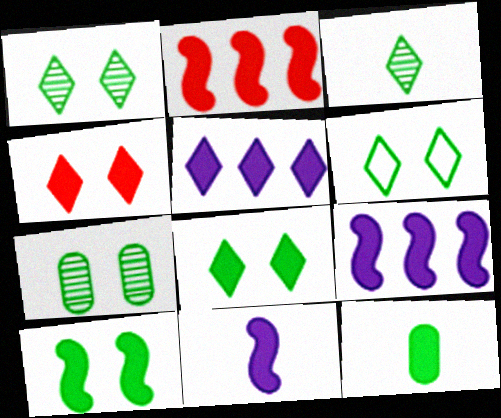[[1, 6, 8], 
[2, 10, 11], 
[4, 9, 12], 
[6, 7, 10]]